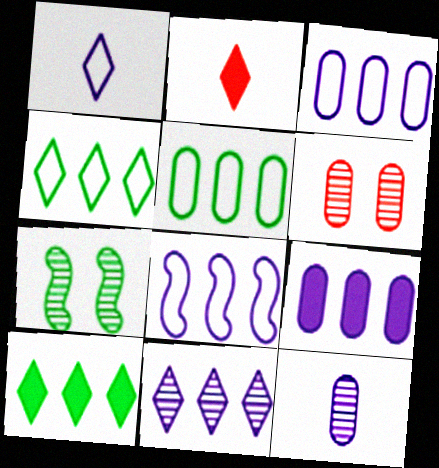[[2, 3, 7], 
[8, 9, 11]]